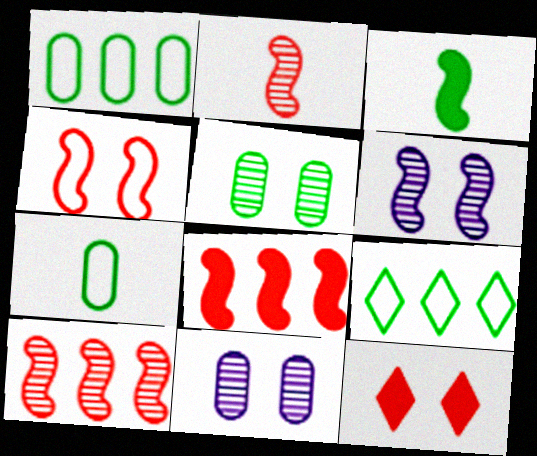[[2, 4, 8], 
[3, 5, 9]]